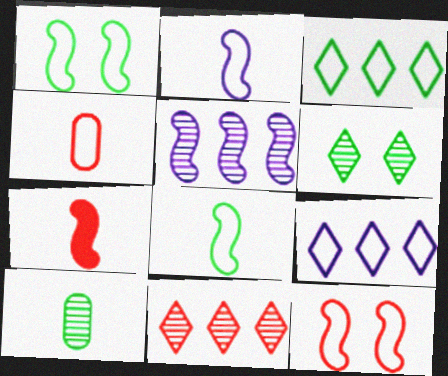[[1, 4, 9], 
[1, 5, 7]]